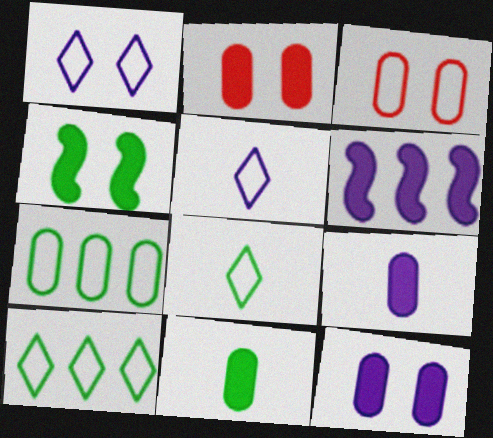[]